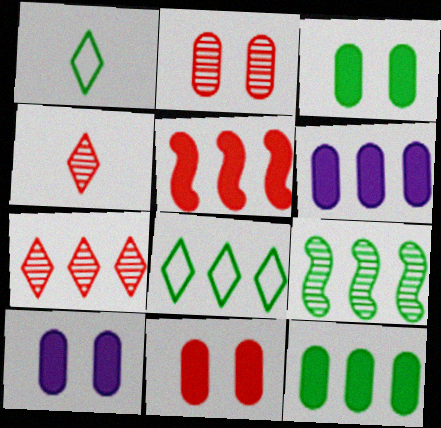[[1, 3, 9], 
[3, 10, 11], 
[8, 9, 12]]